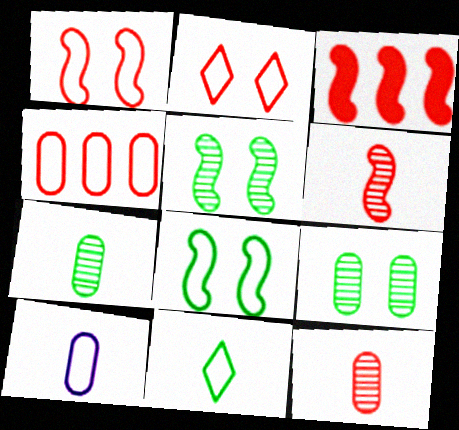[[1, 3, 6], 
[2, 3, 12]]